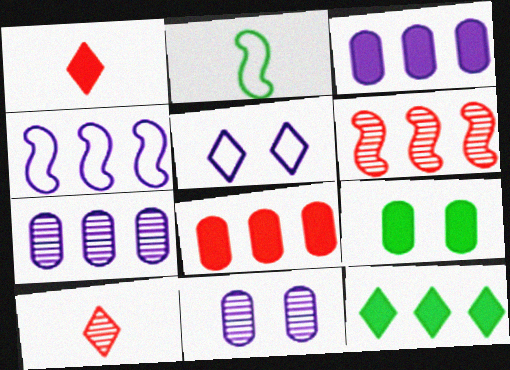[[4, 9, 10], 
[5, 10, 12]]